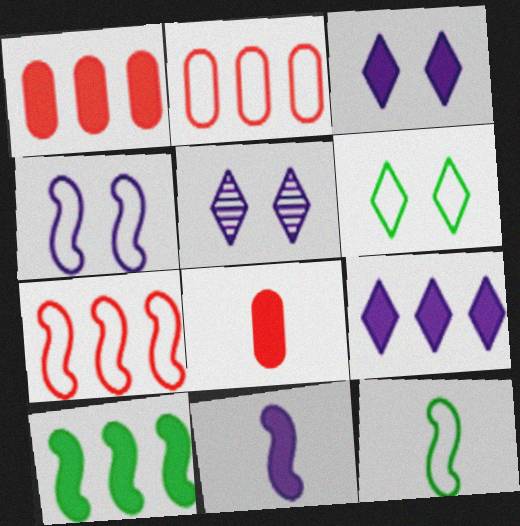[[1, 5, 12], 
[1, 9, 10], 
[3, 8, 10], 
[4, 7, 12]]